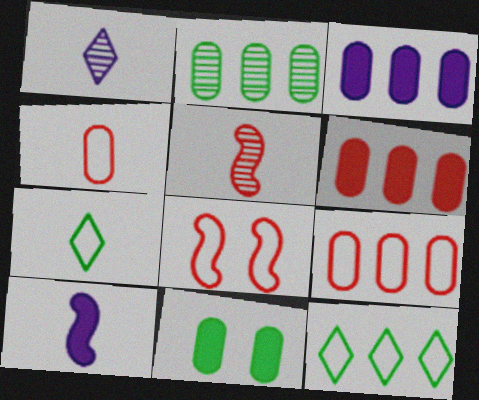[[2, 3, 9]]